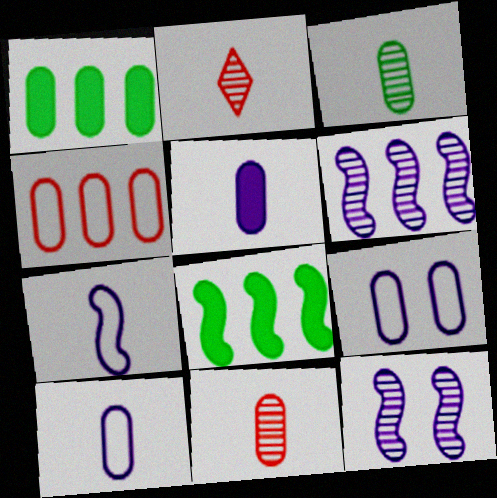[[1, 9, 11], 
[2, 8, 9]]